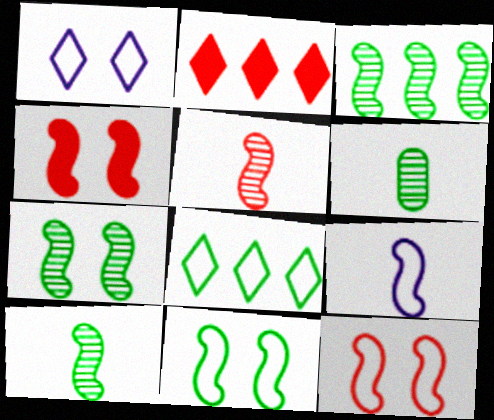[[3, 4, 9], 
[3, 7, 10]]